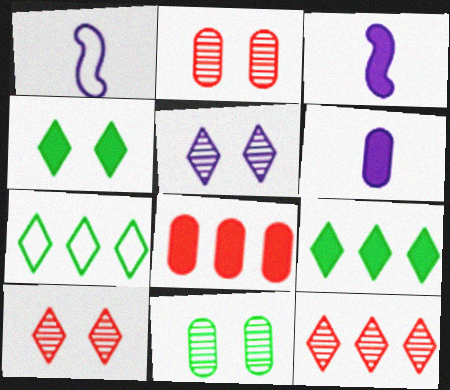[[1, 2, 9], 
[2, 3, 7], 
[3, 4, 8]]